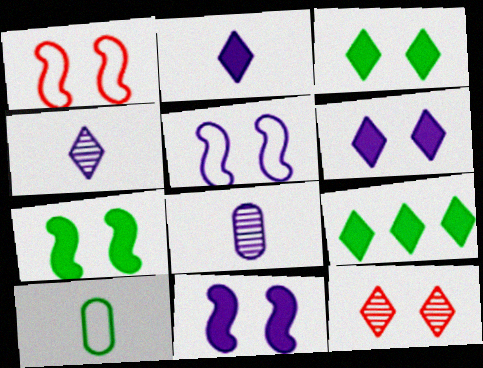[[1, 8, 9]]